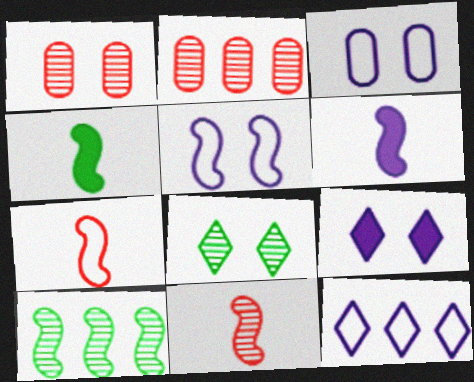[[1, 4, 12]]